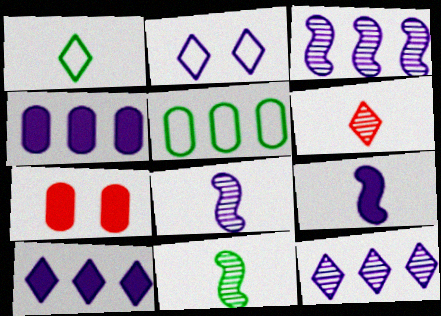[[1, 3, 7], 
[2, 4, 8]]